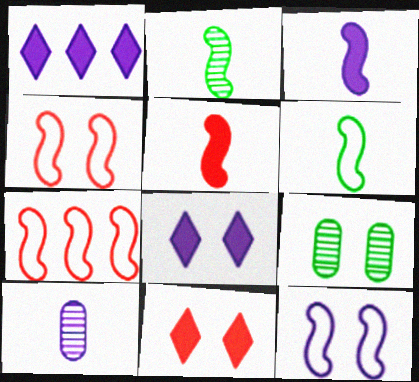[[1, 10, 12], 
[4, 8, 9], 
[6, 7, 12], 
[9, 11, 12]]